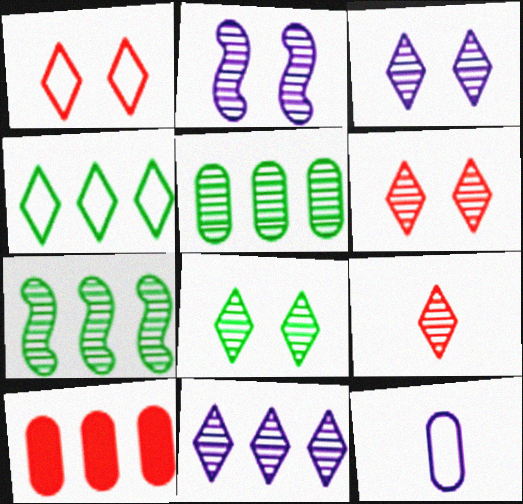[[2, 5, 9], 
[3, 6, 8], 
[8, 9, 11]]